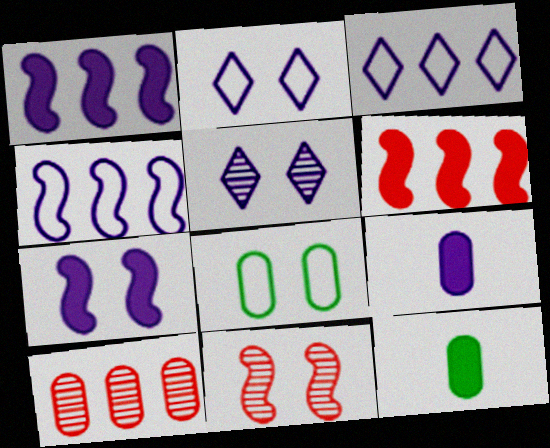[[3, 11, 12], 
[4, 5, 9], 
[8, 9, 10]]